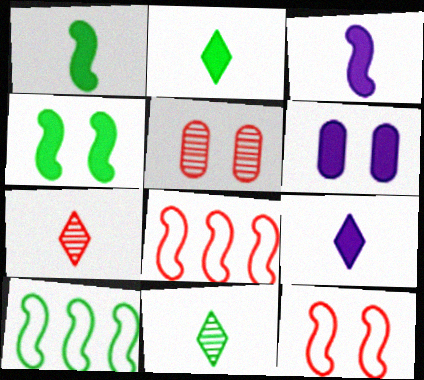[[5, 9, 10], 
[6, 7, 10], 
[6, 8, 11]]